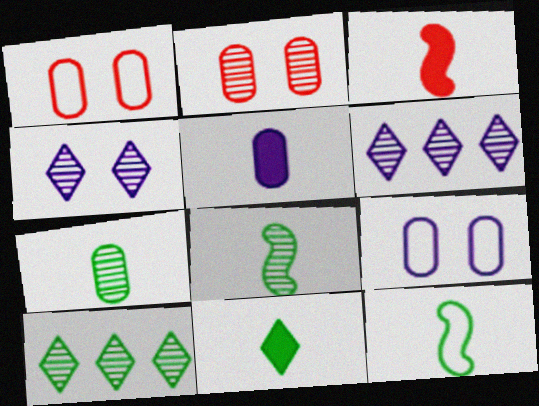[[2, 6, 8], 
[3, 5, 11], 
[3, 9, 10], 
[7, 11, 12]]